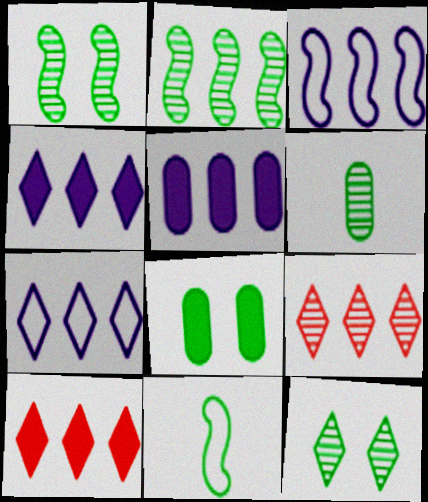[[2, 6, 12]]